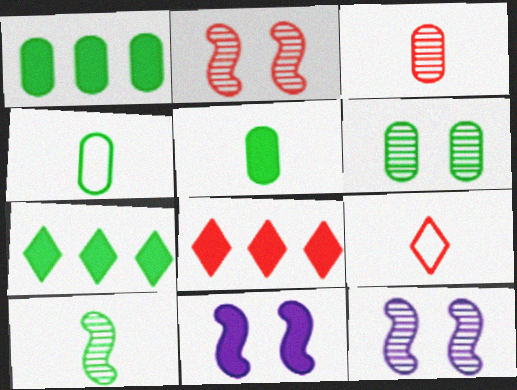[[1, 4, 6], 
[1, 9, 12], 
[4, 8, 12], 
[5, 8, 11]]